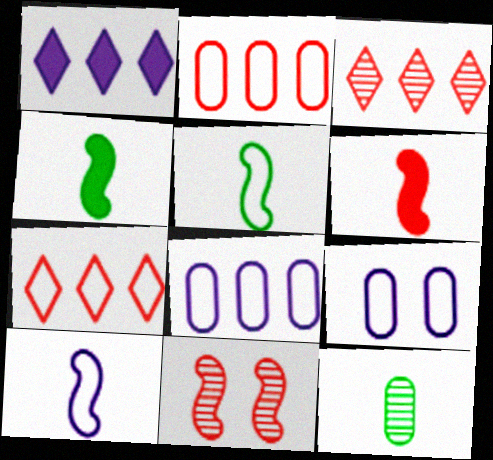[[3, 4, 9], 
[5, 7, 9]]